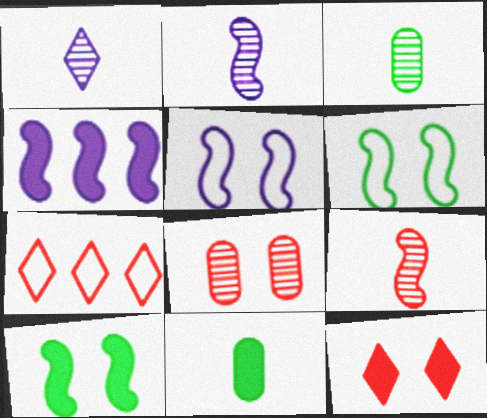[[1, 3, 9], 
[2, 4, 5], 
[4, 6, 9], 
[4, 11, 12]]